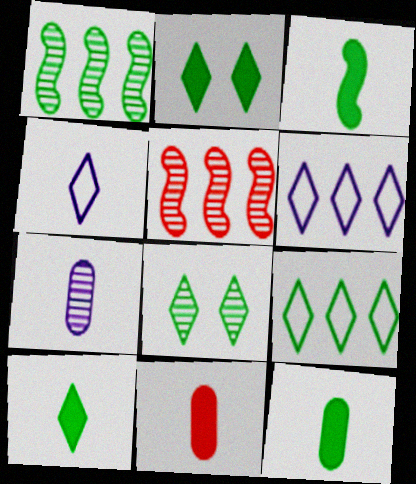[[3, 10, 12], 
[5, 7, 8], 
[8, 9, 10]]